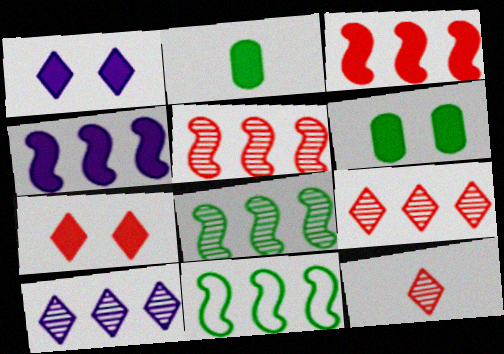[[1, 2, 3], 
[2, 4, 7], 
[4, 5, 11]]